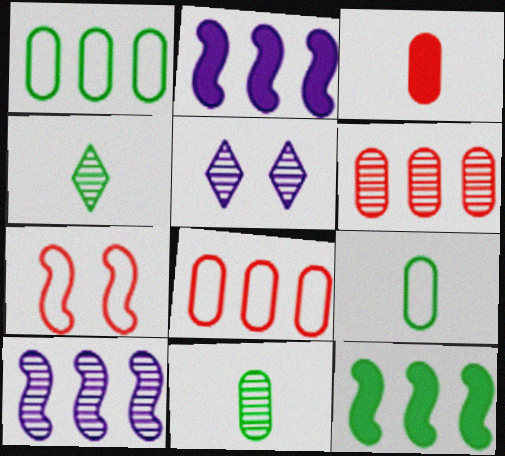[]